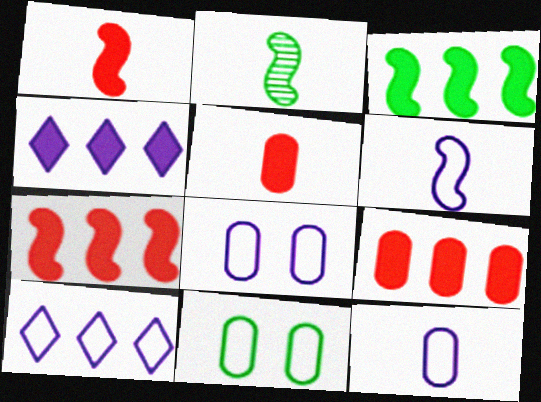[[1, 2, 6], 
[3, 4, 9], 
[6, 8, 10]]